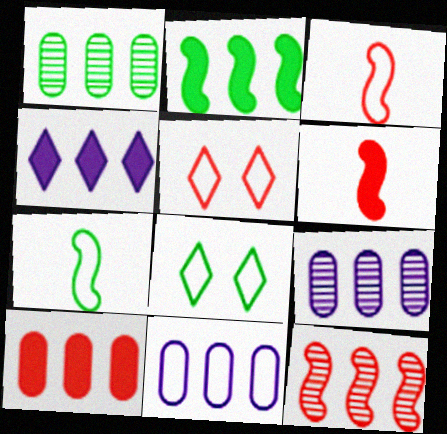[[1, 10, 11], 
[2, 4, 10], 
[3, 8, 11], 
[5, 7, 11], 
[6, 8, 9]]